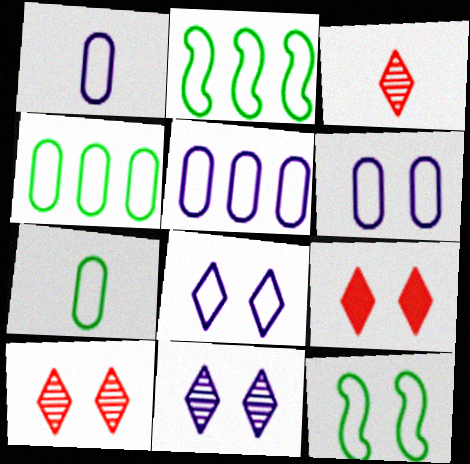[[1, 5, 6]]